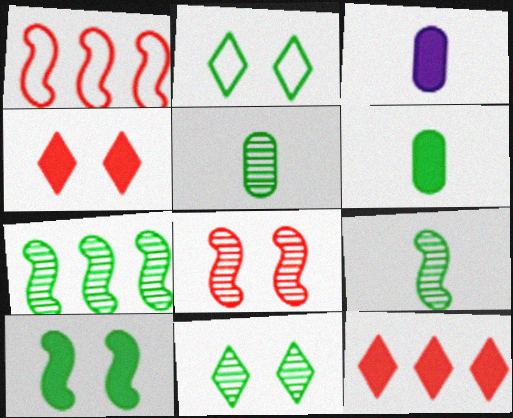[[1, 3, 11], 
[2, 6, 7], 
[3, 10, 12], 
[5, 7, 11]]